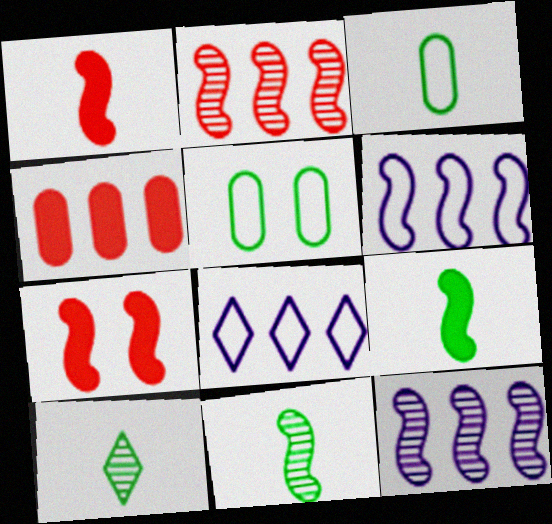[[3, 9, 10], 
[6, 7, 11]]